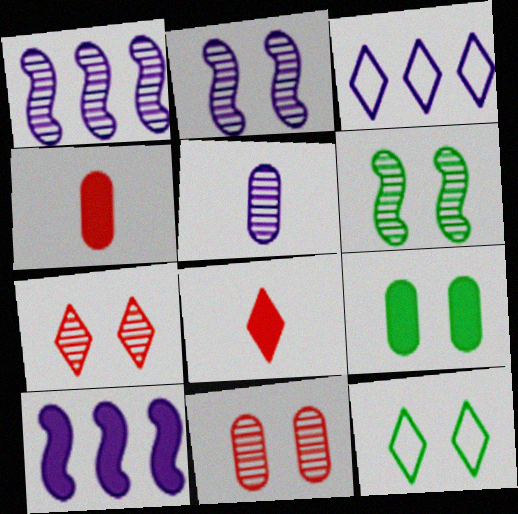[[1, 4, 12], 
[3, 4, 6], 
[6, 9, 12], 
[8, 9, 10]]